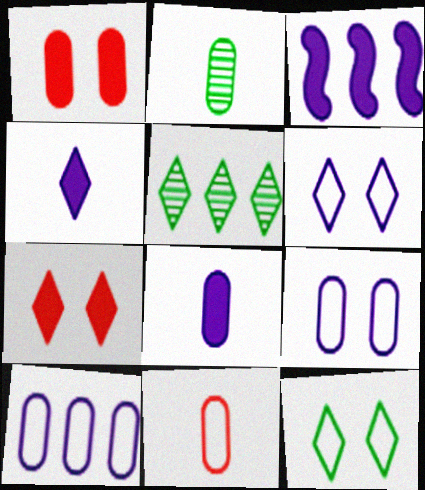[[1, 2, 10], 
[2, 8, 11]]